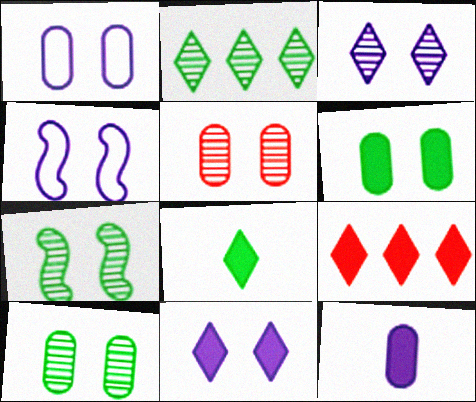[[1, 5, 6], 
[3, 5, 7], 
[8, 9, 11]]